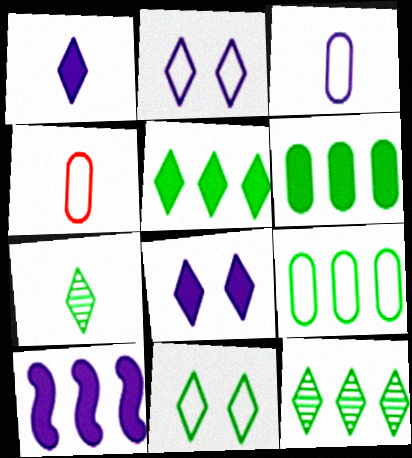[[5, 7, 11]]